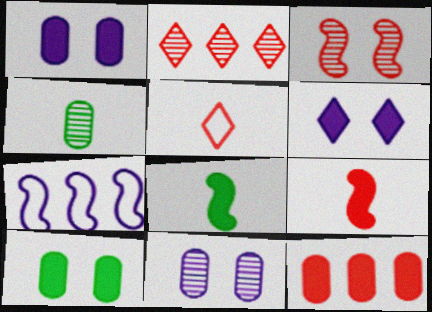[[3, 5, 12], 
[3, 7, 8], 
[6, 8, 12]]